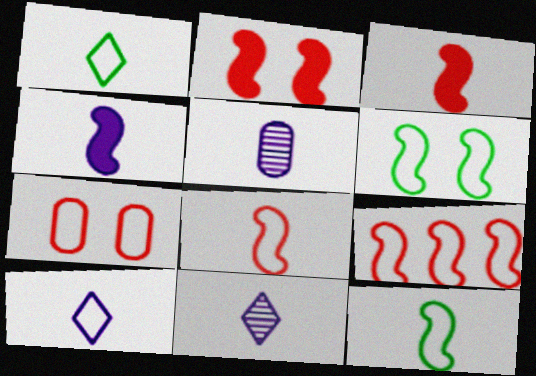[[1, 3, 5], 
[4, 5, 10]]